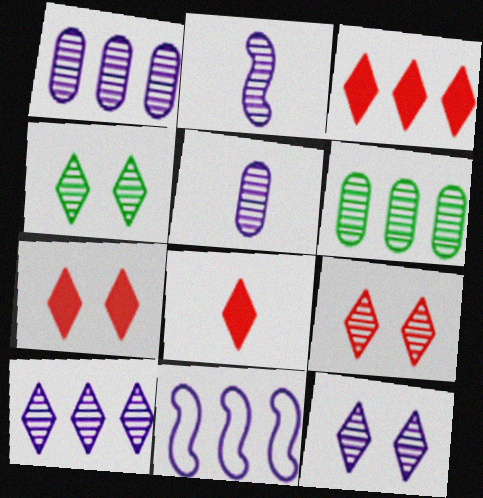[[1, 2, 12], 
[2, 6, 9], 
[3, 6, 11], 
[3, 7, 8], 
[4, 9, 12]]